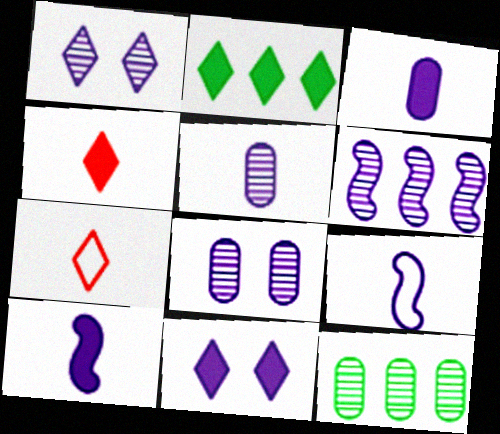[[1, 2, 7], 
[1, 5, 6], 
[2, 4, 11]]